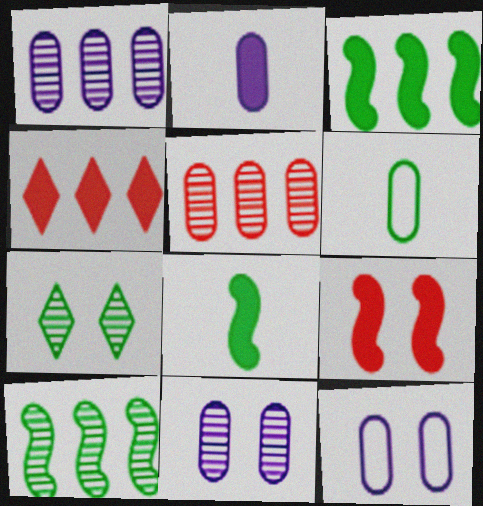[[1, 2, 12], 
[3, 6, 7], 
[7, 9, 12]]